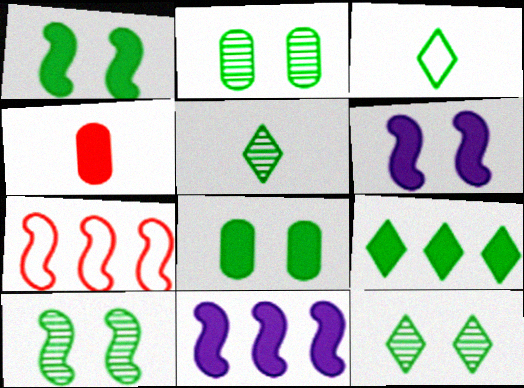[[2, 10, 12], 
[3, 9, 12], 
[4, 6, 9]]